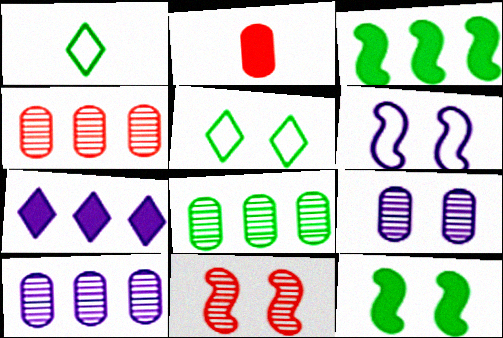[[1, 8, 12], 
[2, 7, 12], 
[4, 8, 10], 
[6, 11, 12]]